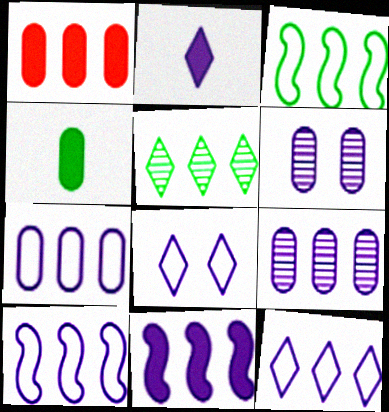[[1, 5, 10], 
[2, 6, 10], 
[7, 10, 12], 
[9, 11, 12]]